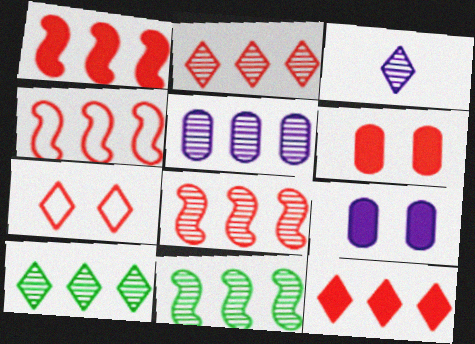[[1, 4, 8], 
[2, 5, 11], 
[5, 8, 10]]